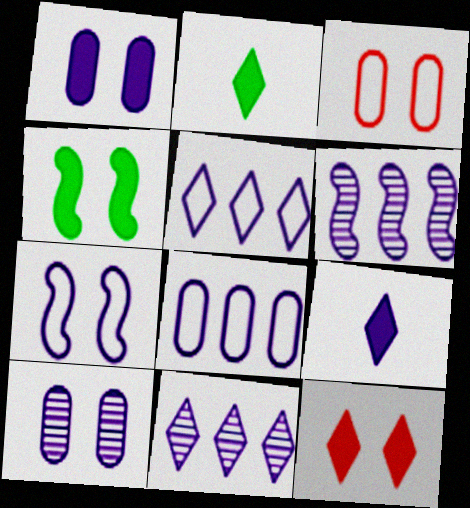[[1, 4, 12], 
[2, 3, 6]]